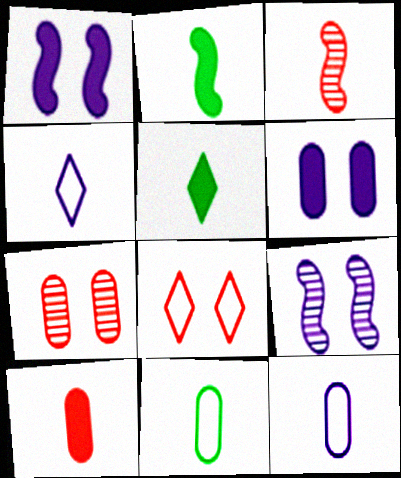[[3, 5, 12]]